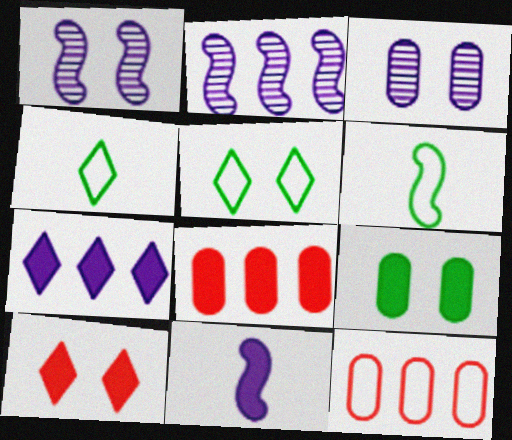[[1, 4, 8]]